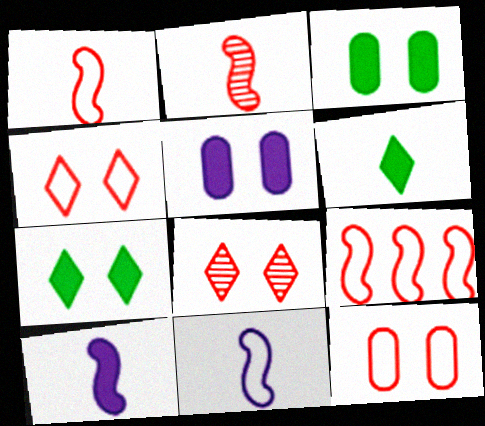[]